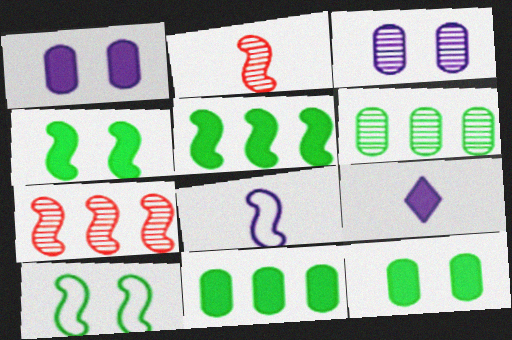[[4, 7, 8]]